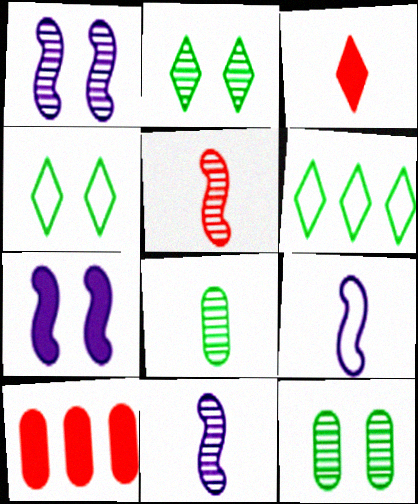[[2, 9, 10], 
[3, 8, 9], 
[4, 10, 11]]